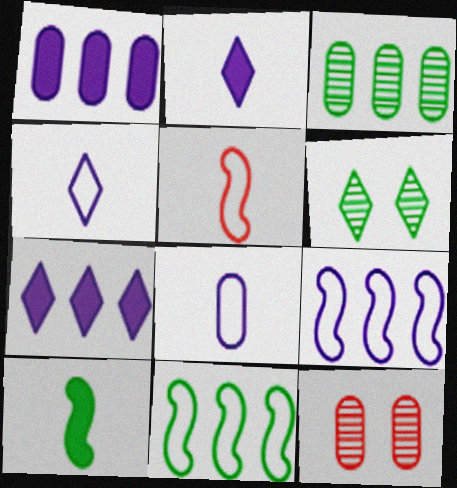[[1, 5, 6], 
[2, 11, 12]]